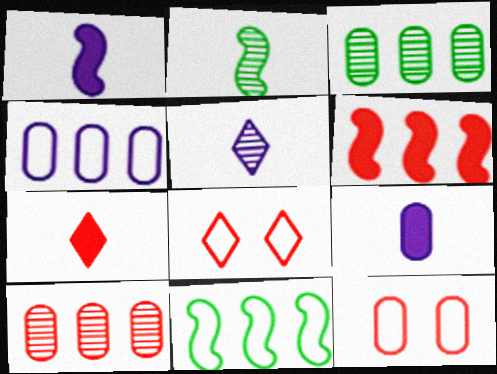[[1, 3, 8], 
[3, 9, 12]]